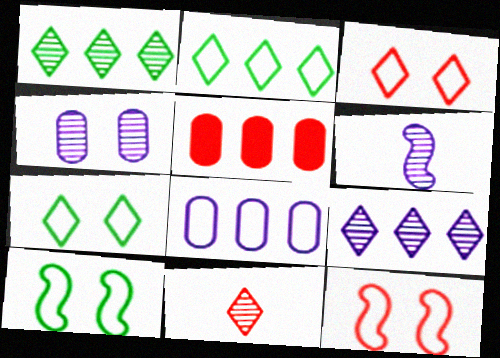[[4, 6, 9], 
[5, 6, 7], 
[5, 11, 12]]